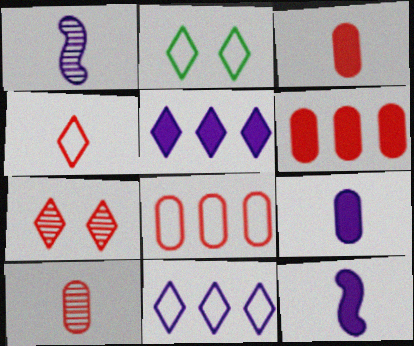[[1, 2, 6], 
[2, 4, 11]]